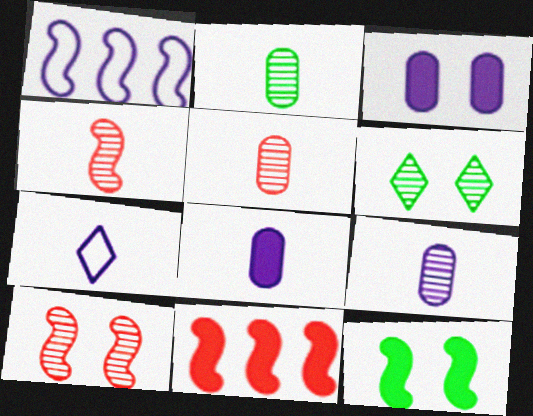[[1, 4, 12], 
[2, 5, 9]]